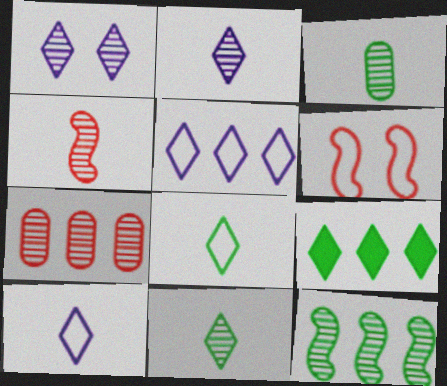[[2, 3, 4]]